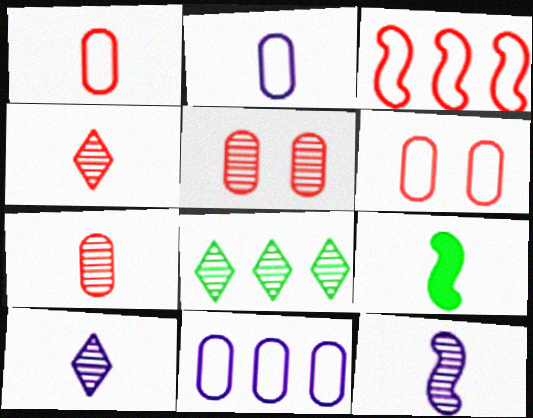[[1, 9, 10], 
[2, 4, 9], 
[5, 8, 12]]